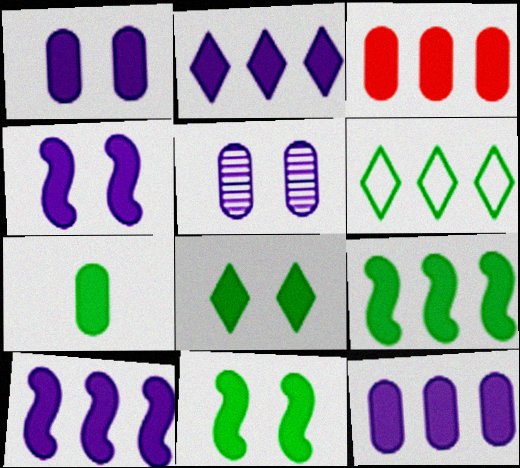[[1, 3, 7], 
[2, 3, 9], 
[2, 10, 12], 
[7, 8, 9]]